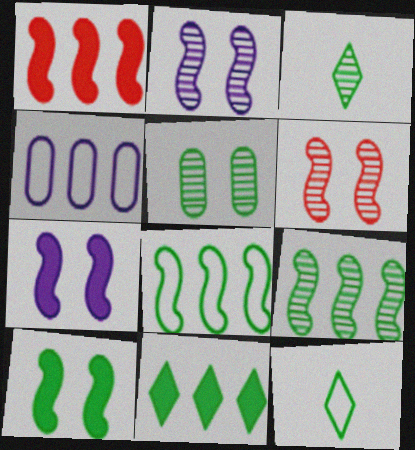[[3, 5, 9]]